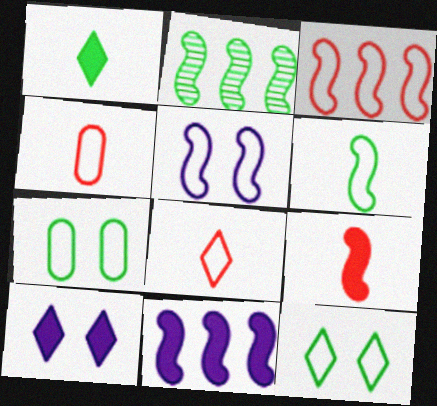[[1, 2, 7], 
[2, 3, 11], 
[2, 4, 10], 
[2, 5, 9], 
[3, 5, 6]]